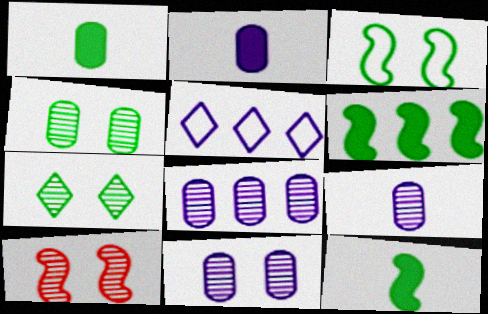[[1, 5, 10], 
[7, 10, 11], 
[8, 9, 11]]